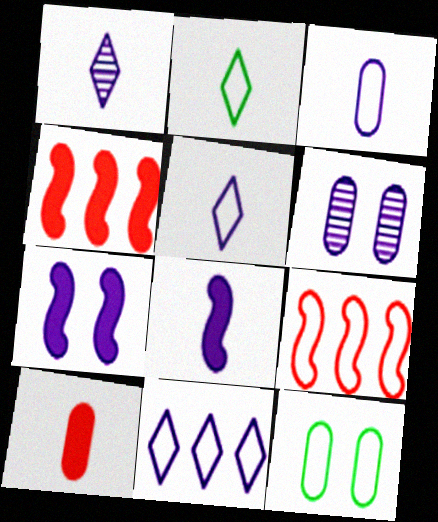[[1, 3, 8], 
[1, 4, 12], 
[2, 4, 6], 
[5, 9, 12], 
[6, 8, 11]]